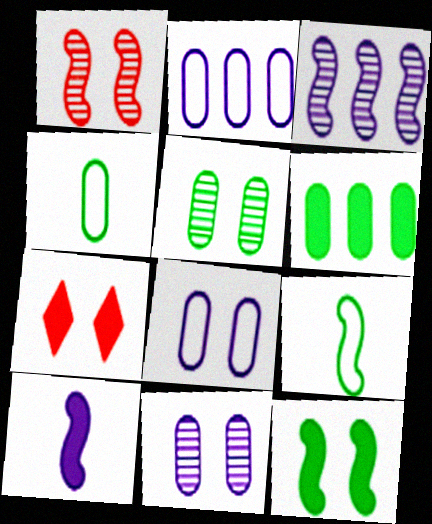[[3, 4, 7], 
[4, 5, 6], 
[6, 7, 10]]